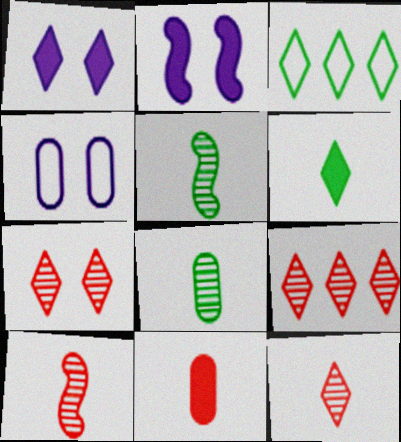[[1, 3, 12], 
[7, 9, 12]]